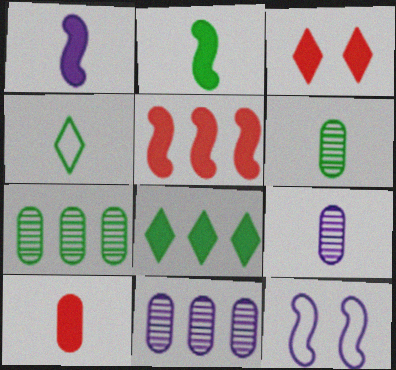[[2, 4, 6], 
[3, 5, 10]]